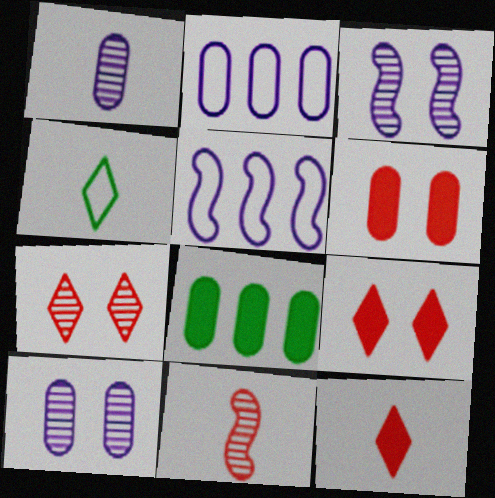[]